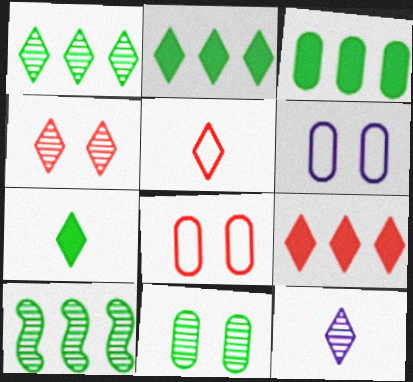[[1, 4, 12], 
[4, 5, 9], 
[5, 7, 12]]